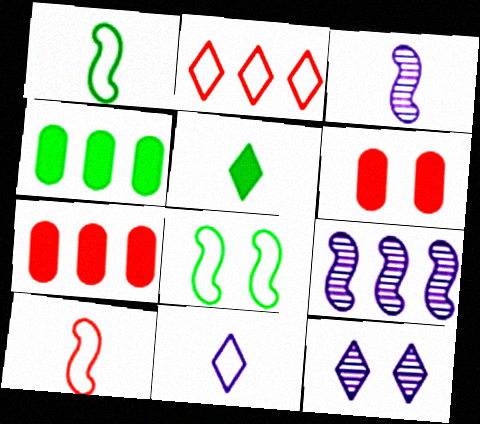[[1, 7, 12], 
[2, 4, 9], 
[2, 5, 12], 
[4, 10, 12], 
[6, 8, 12]]